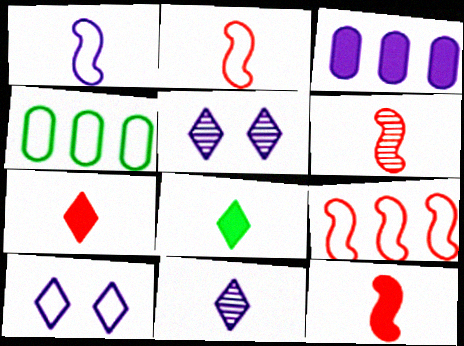[[1, 3, 5], 
[2, 4, 10], 
[2, 6, 12], 
[4, 5, 12]]